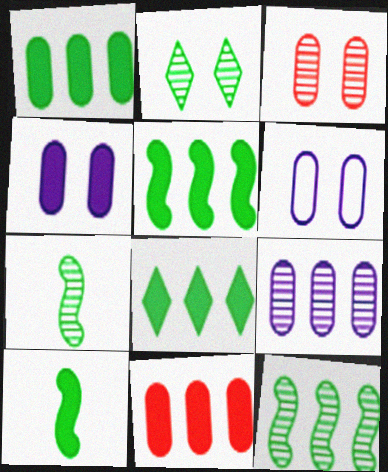[[1, 5, 8]]